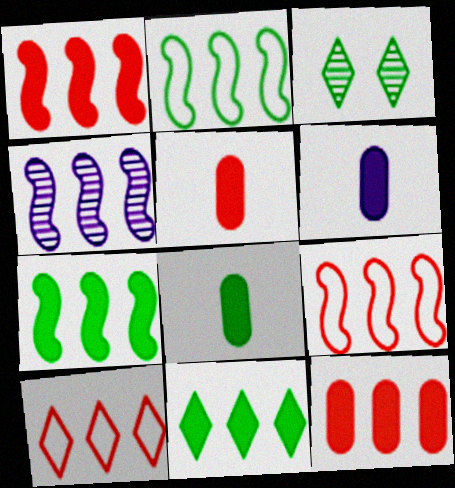[[1, 2, 4], 
[2, 3, 8], 
[3, 6, 9], 
[4, 7, 9], 
[5, 6, 8]]